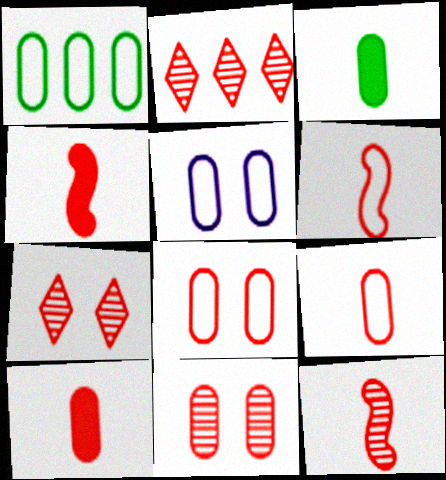[[1, 5, 9], 
[2, 4, 8], 
[2, 11, 12], 
[4, 6, 12]]